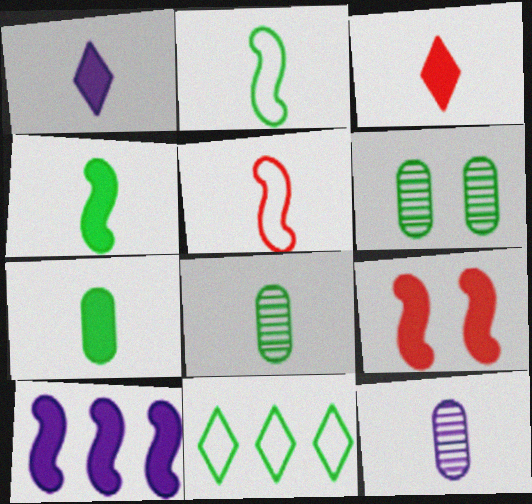[[1, 5, 8], 
[2, 3, 12], 
[4, 6, 11], 
[4, 9, 10], 
[9, 11, 12]]